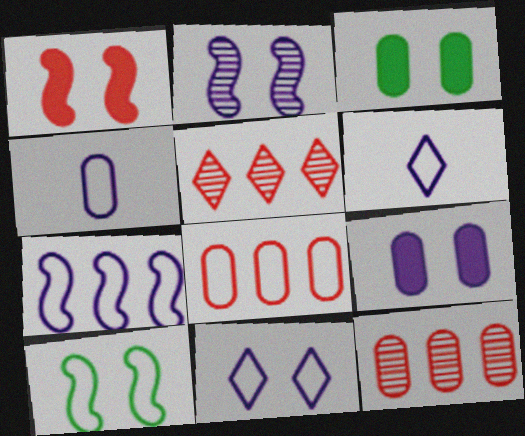[[1, 2, 10], 
[2, 9, 11], 
[3, 4, 12], 
[4, 7, 11], 
[6, 8, 10]]